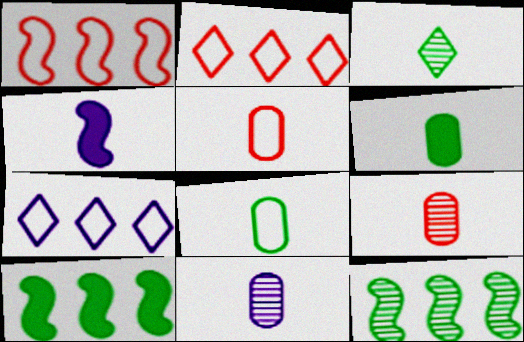[[3, 4, 5], 
[5, 6, 11]]